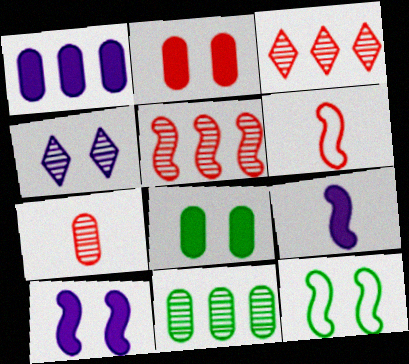[[2, 3, 6], 
[2, 4, 12], 
[5, 9, 12]]